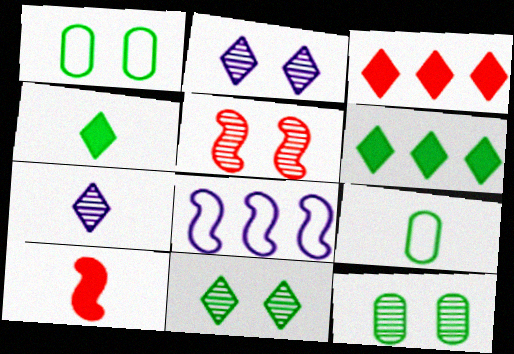[[2, 5, 12], 
[7, 9, 10]]